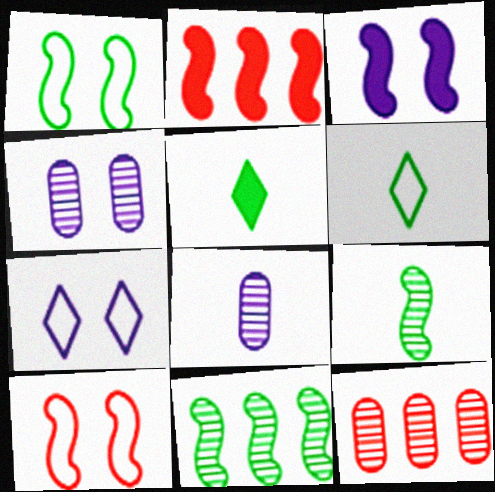[[2, 4, 6], 
[3, 4, 7], 
[3, 6, 12]]